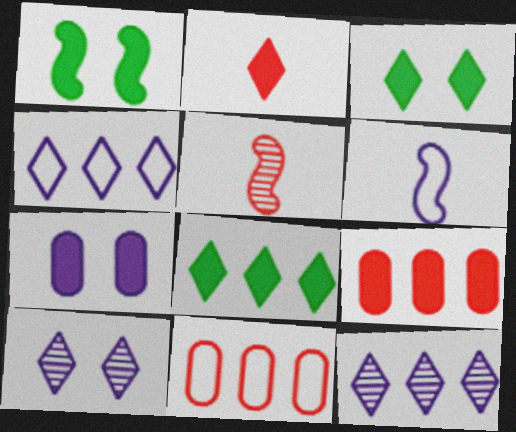[[6, 7, 12]]